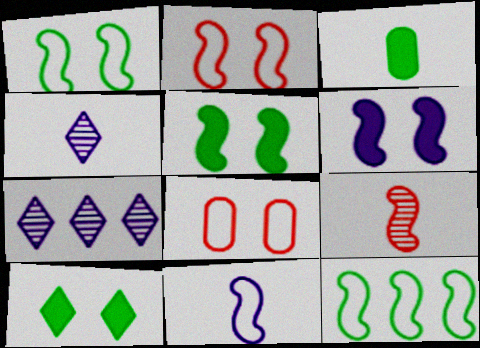[[2, 3, 7], 
[2, 11, 12], 
[6, 9, 12]]